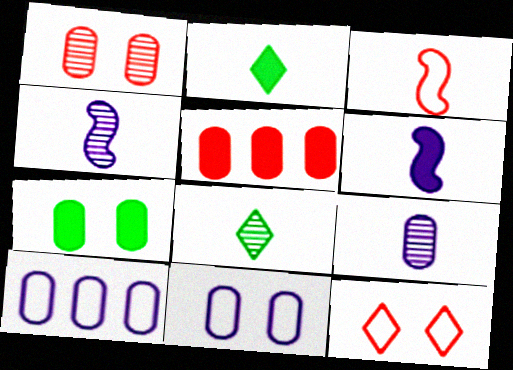[[1, 7, 11], 
[2, 3, 9]]